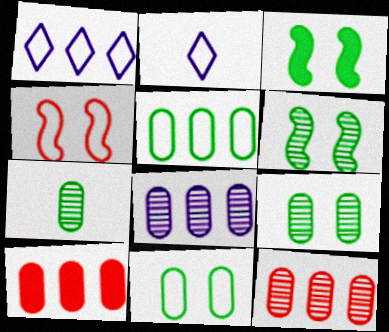[[2, 3, 12], 
[2, 4, 5], 
[2, 6, 10], 
[5, 8, 10]]